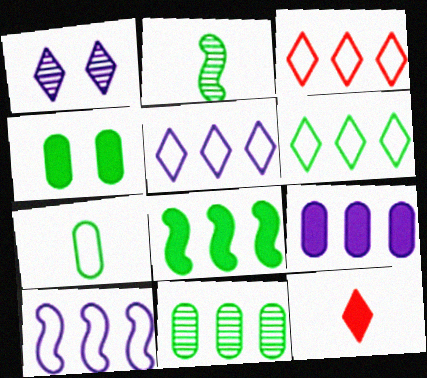[[1, 6, 12], 
[2, 4, 6], 
[3, 5, 6], 
[4, 7, 11], 
[6, 8, 11]]